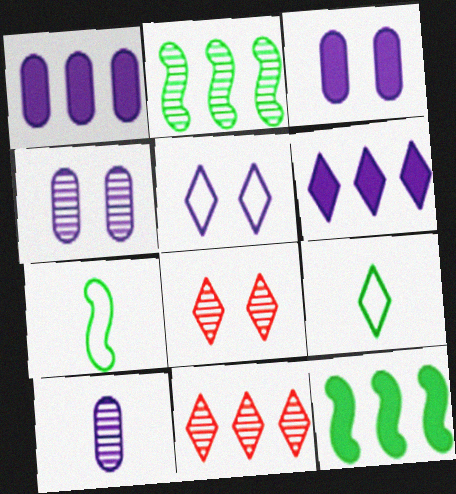[[1, 7, 8], 
[2, 8, 10], 
[3, 7, 11], 
[6, 8, 9]]